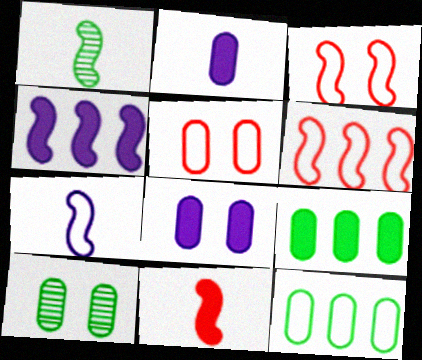[[1, 3, 4], 
[1, 7, 11], 
[5, 8, 10]]